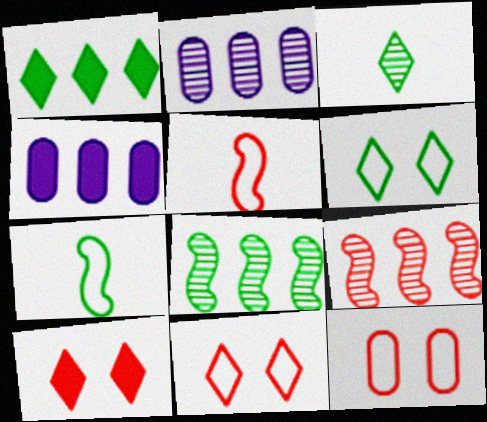[[1, 3, 6], 
[2, 7, 10]]